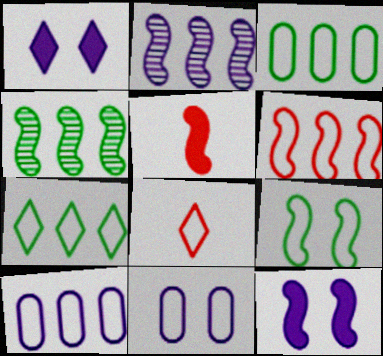[[2, 5, 9], 
[6, 7, 10], 
[8, 9, 10]]